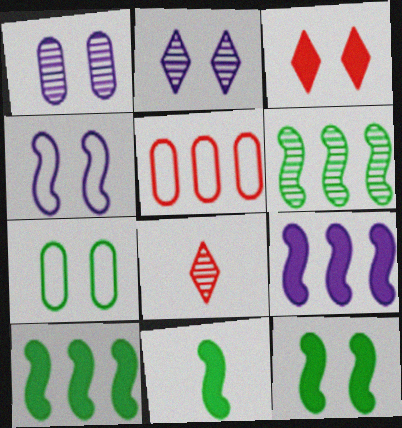[[1, 6, 8], 
[2, 5, 11], 
[7, 8, 9], 
[10, 11, 12]]